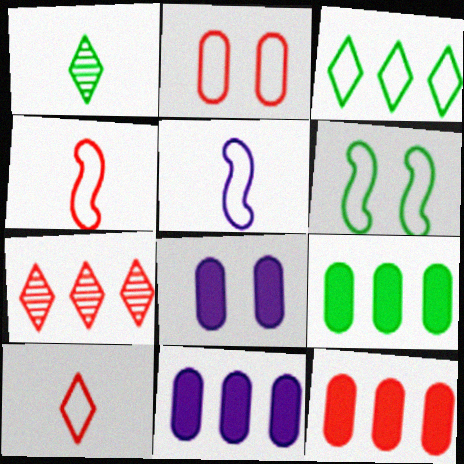[[1, 6, 9], 
[2, 3, 5], 
[9, 11, 12]]